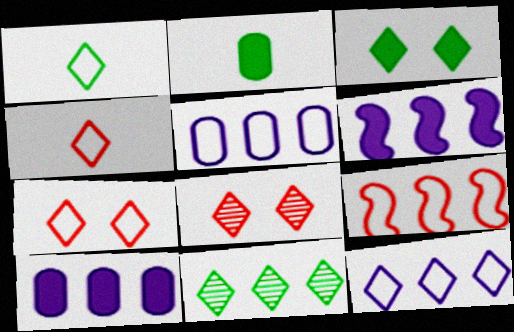[[1, 3, 11], 
[1, 7, 12], 
[9, 10, 11]]